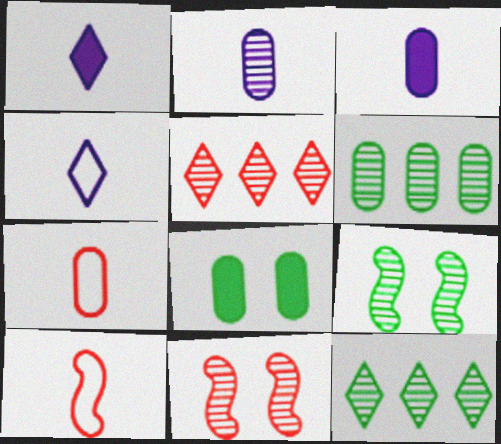[[2, 5, 9], 
[2, 11, 12]]